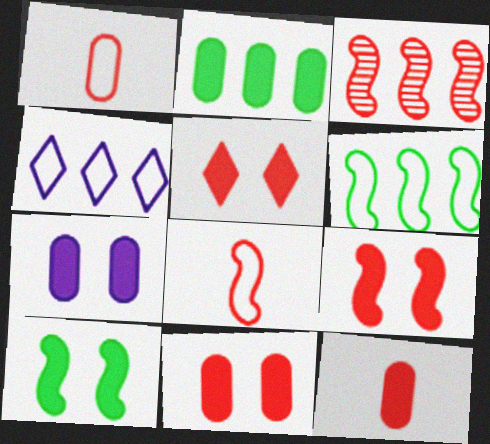[[1, 3, 5], 
[2, 3, 4], 
[2, 7, 12], 
[3, 8, 9], 
[5, 7, 10], 
[5, 9, 11]]